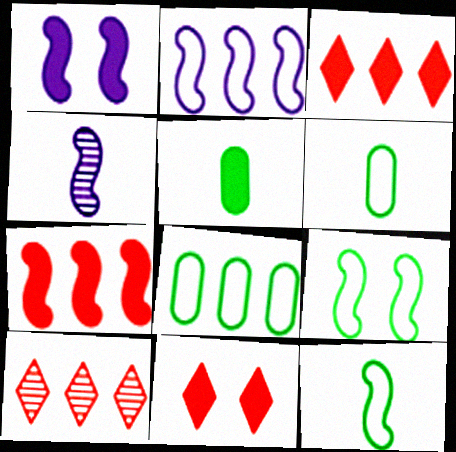[[1, 2, 4], 
[1, 3, 5], 
[1, 6, 10], 
[4, 7, 9], 
[4, 8, 11]]